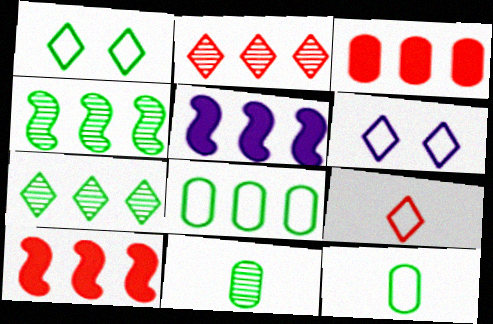[[2, 5, 8], 
[6, 10, 11]]